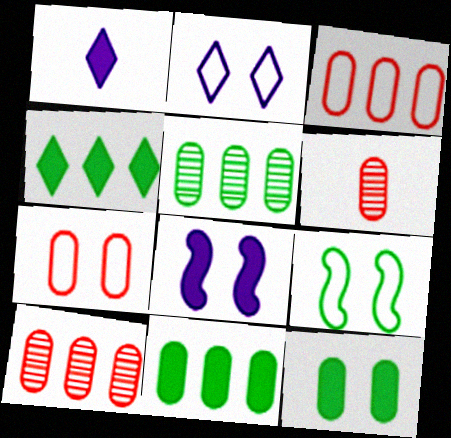[[1, 9, 10], 
[2, 7, 9]]